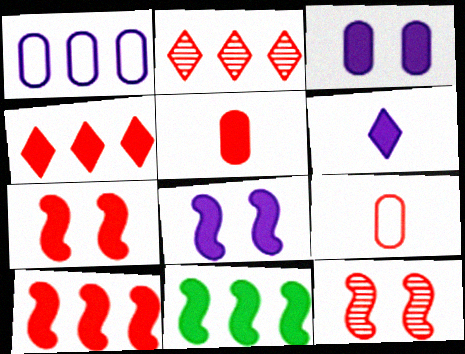[[1, 2, 11], 
[2, 7, 9], 
[4, 5, 7], 
[4, 9, 12]]